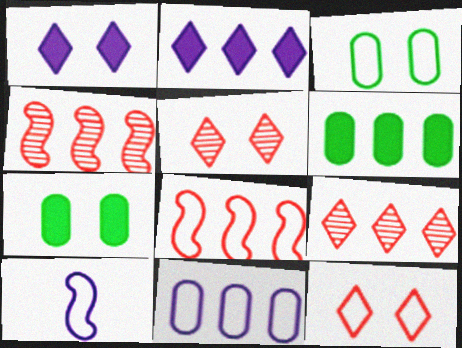[[5, 6, 10], 
[7, 9, 10]]